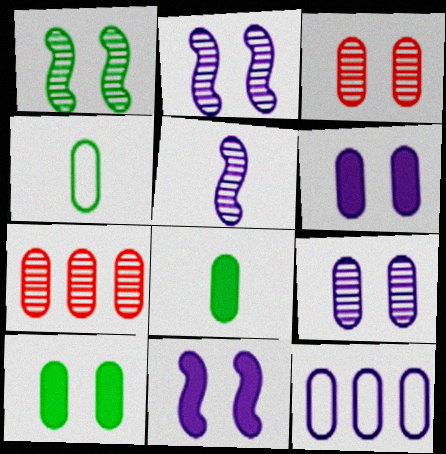[[3, 8, 12], 
[4, 6, 7]]